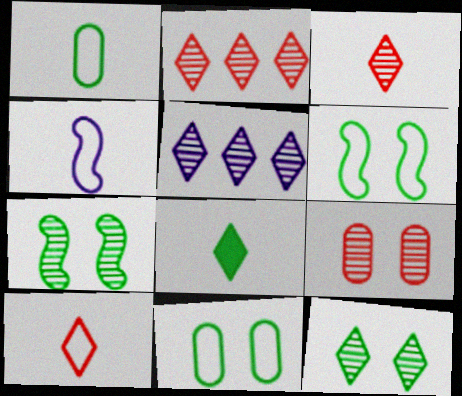[[1, 4, 10], 
[3, 5, 12]]